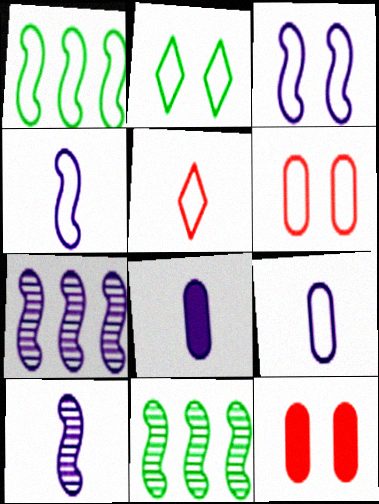[[2, 3, 6]]